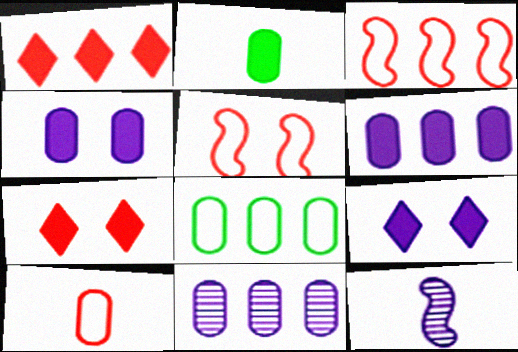[[7, 8, 12]]